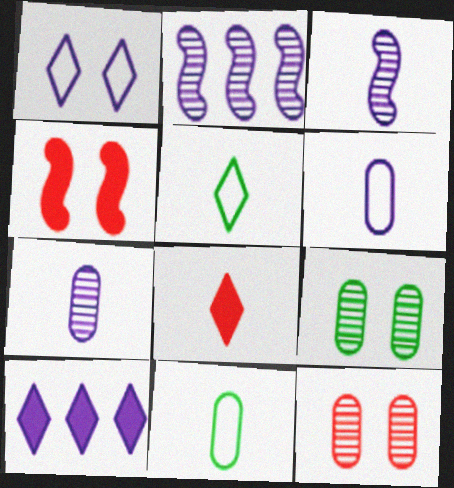[[1, 4, 9], 
[3, 8, 11]]